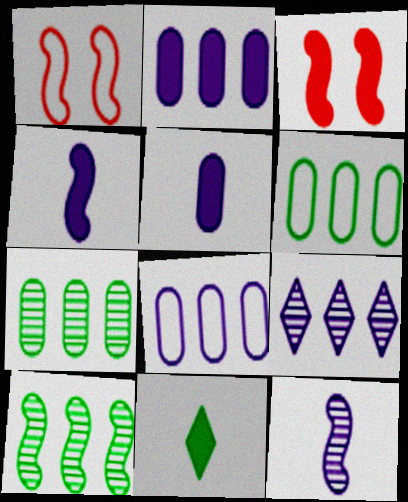[[1, 4, 10], 
[2, 3, 11]]